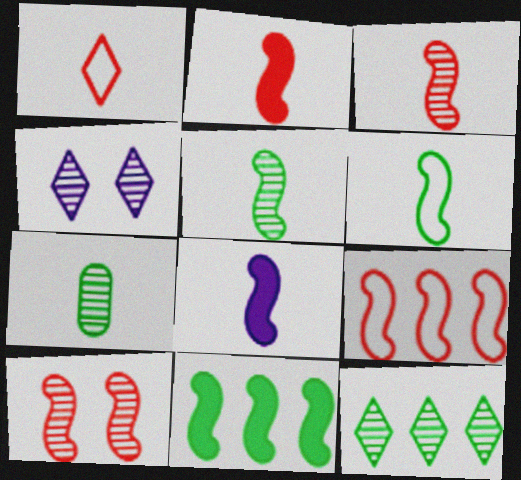[[1, 7, 8], 
[2, 9, 10], 
[3, 6, 8]]